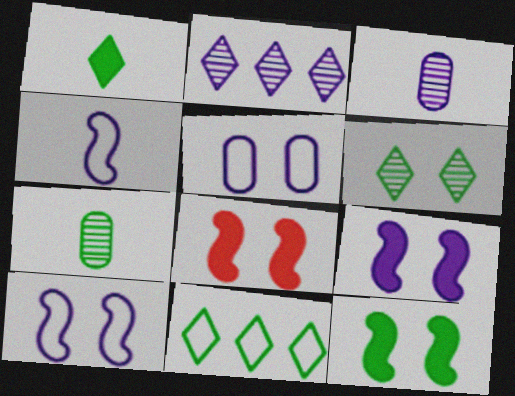[[1, 6, 11], 
[3, 8, 11], 
[5, 6, 8], 
[7, 11, 12], 
[8, 9, 12]]